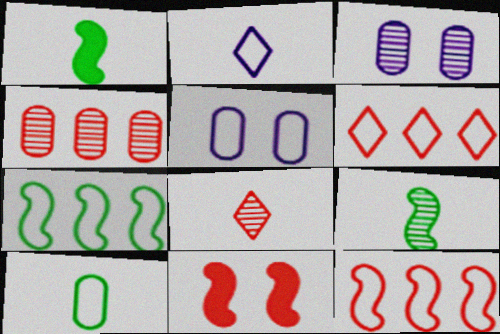[[1, 3, 6]]